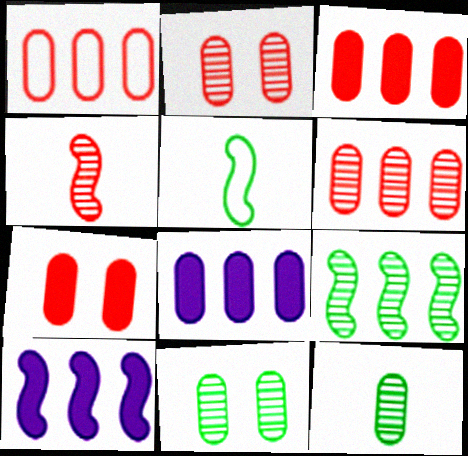[[1, 3, 6]]